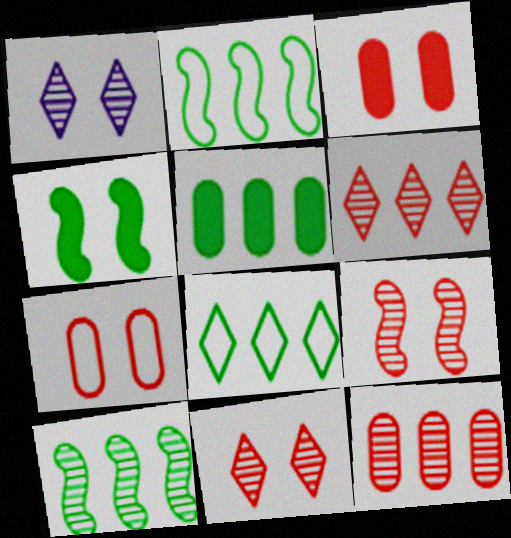[[1, 4, 7], 
[5, 8, 10]]